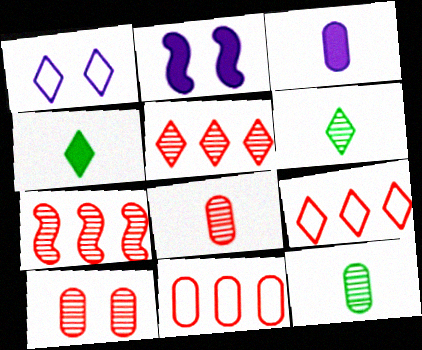[[1, 4, 5], 
[2, 6, 11], 
[2, 9, 12]]